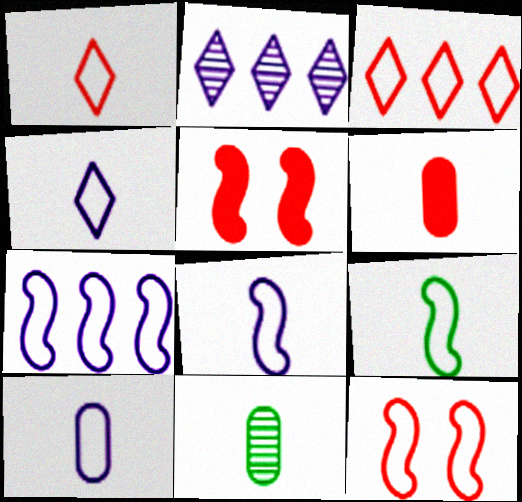[[1, 9, 10], 
[4, 8, 10], 
[6, 10, 11], 
[7, 9, 12]]